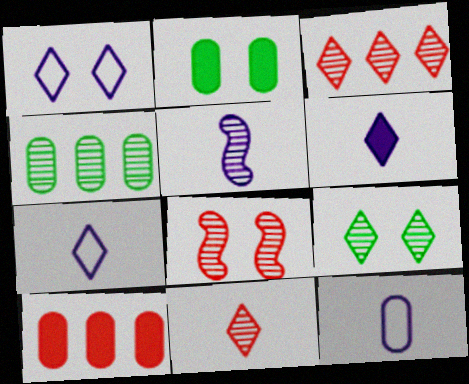[[1, 2, 8], 
[5, 6, 12]]